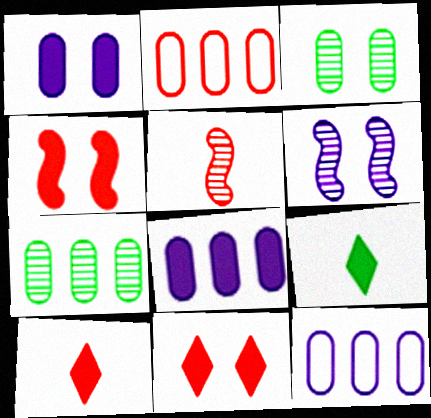[[2, 5, 11], 
[2, 6, 9], 
[2, 7, 8], 
[4, 8, 9]]